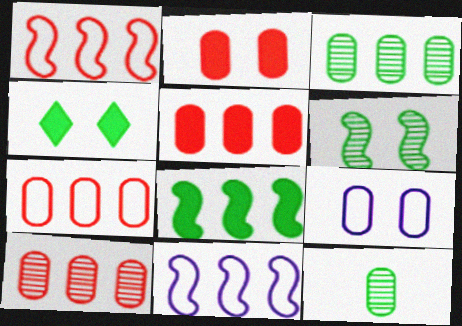[[5, 7, 10], 
[5, 9, 12]]